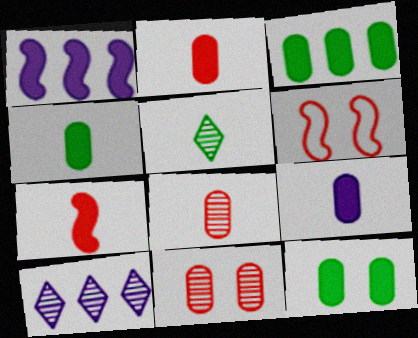[[2, 4, 9], 
[3, 4, 12], 
[4, 6, 10]]